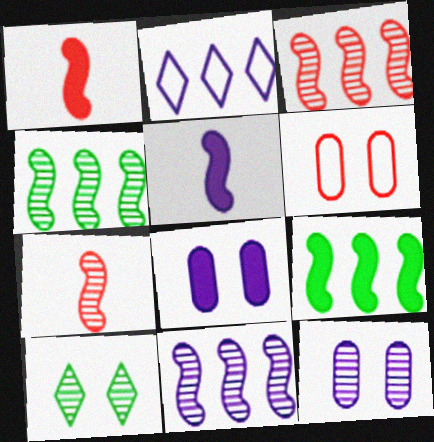[[2, 5, 12], 
[3, 4, 11]]